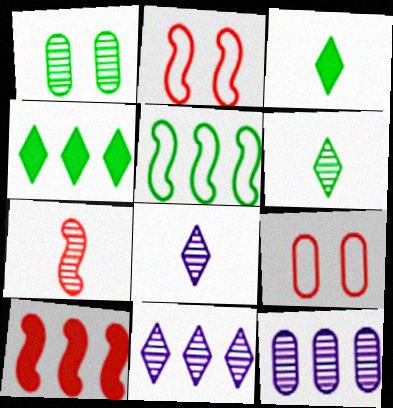[[1, 3, 5], 
[1, 7, 11], 
[2, 3, 12], 
[2, 7, 10]]